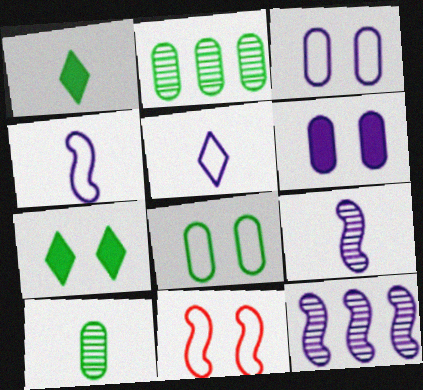[[5, 6, 12]]